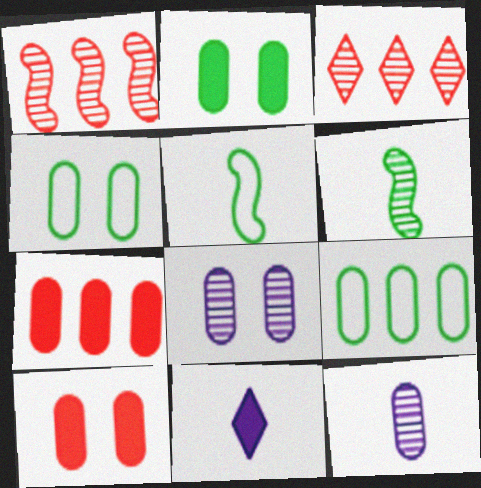[[1, 4, 11], 
[3, 6, 8], 
[4, 7, 12], 
[4, 8, 10], 
[9, 10, 12]]